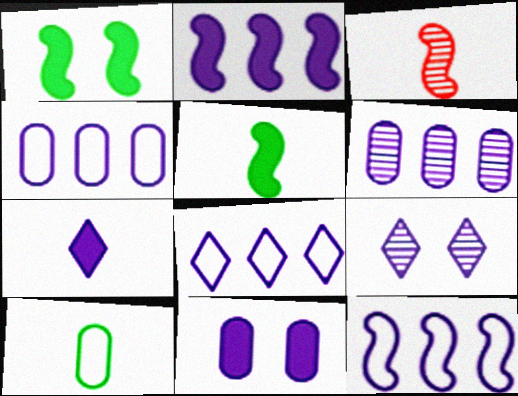[[1, 3, 12], 
[2, 6, 8], 
[2, 7, 11], 
[3, 7, 10], 
[4, 8, 12], 
[7, 8, 9]]